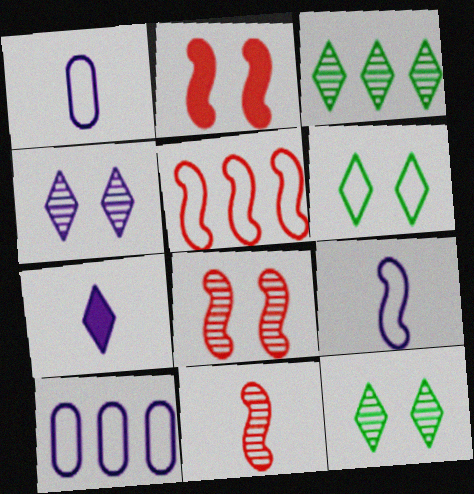[[1, 2, 3], 
[1, 5, 6], 
[2, 5, 11]]